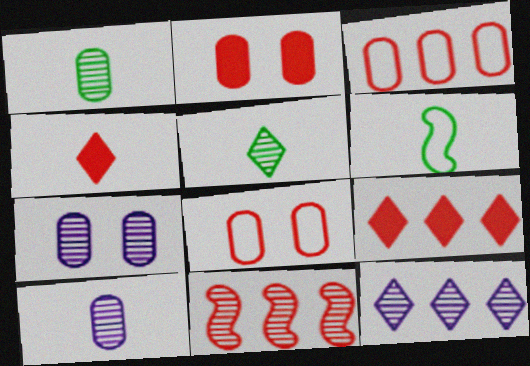[[2, 6, 12], 
[3, 9, 11], 
[4, 6, 10], 
[4, 8, 11], 
[5, 7, 11], 
[6, 7, 9]]